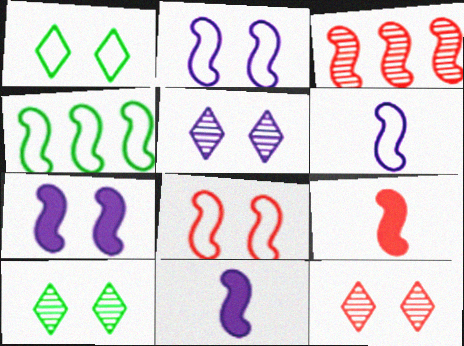[[3, 8, 9], 
[4, 6, 8], 
[5, 10, 12]]